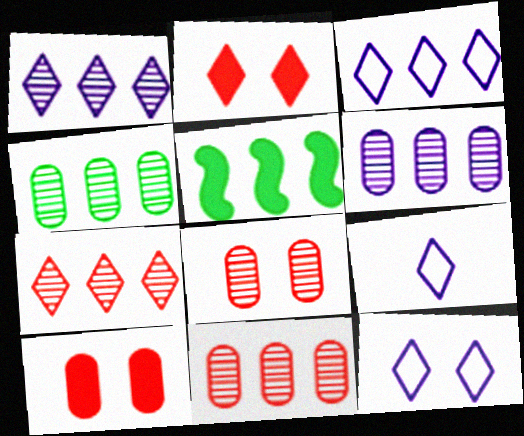[[3, 5, 11], 
[3, 9, 12], 
[4, 6, 11], 
[5, 8, 9]]